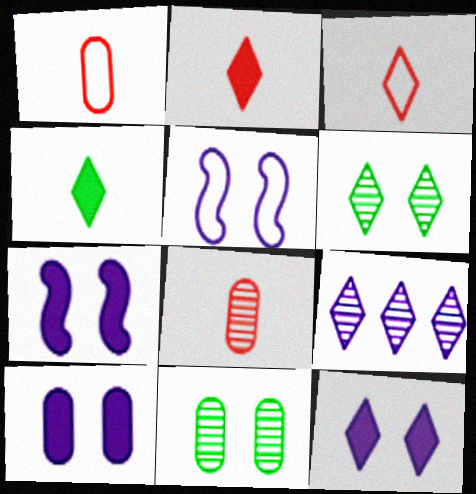[[7, 10, 12]]